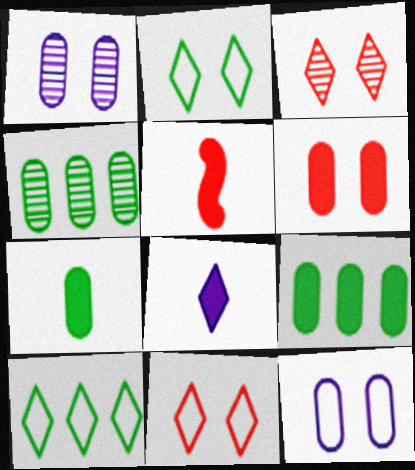[[1, 5, 10], 
[3, 8, 10], 
[5, 7, 8]]